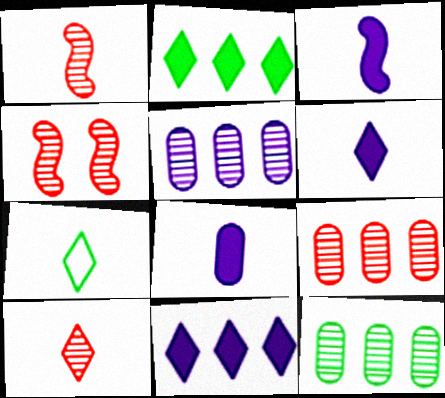[[1, 7, 8], 
[3, 6, 8], 
[4, 9, 10], 
[5, 9, 12], 
[6, 7, 10]]